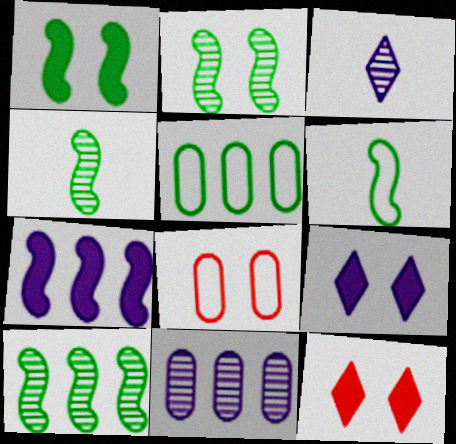[[1, 6, 10], 
[2, 4, 10], 
[2, 8, 9], 
[6, 11, 12]]